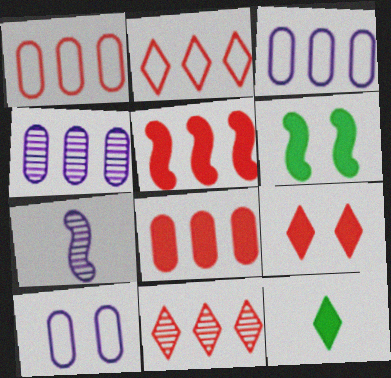[[1, 5, 11]]